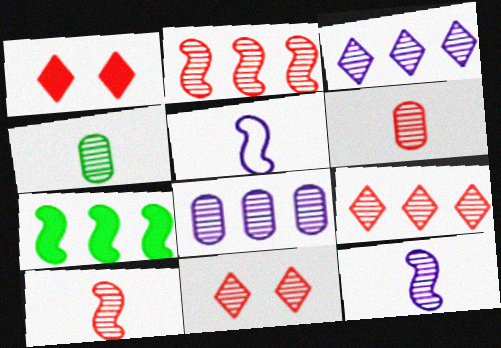[[2, 6, 11]]